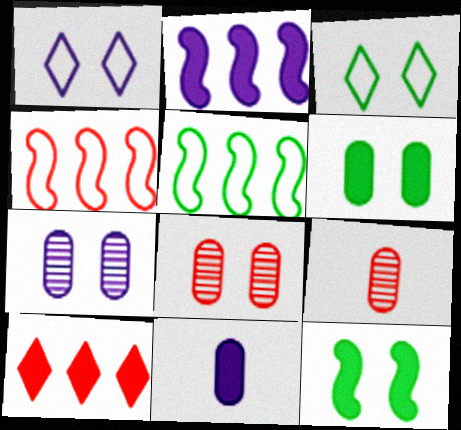[[1, 8, 12], 
[2, 3, 9], 
[10, 11, 12]]